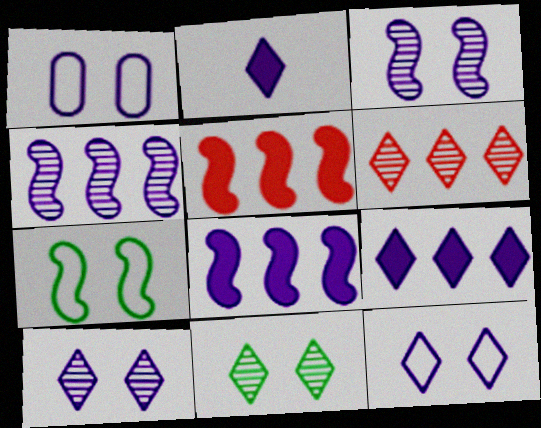[[1, 2, 4]]